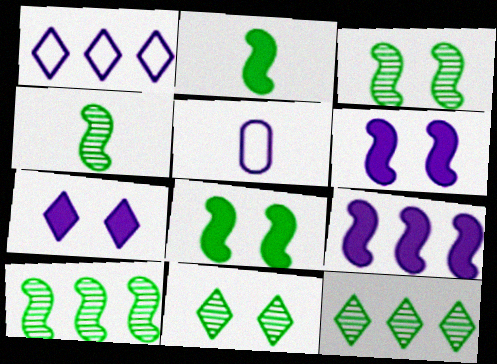[[3, 4, 10]]